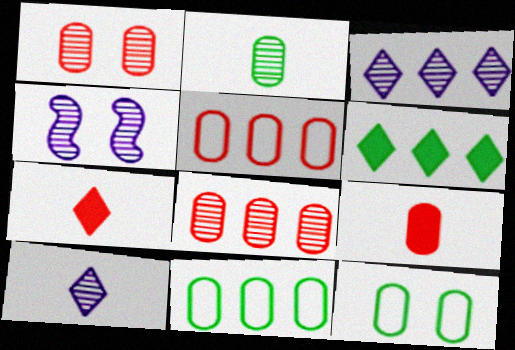[[1, 5, 9], 
[4, 7, 11]]